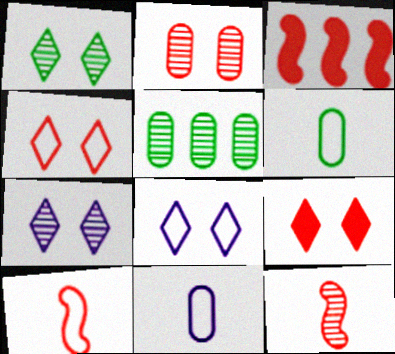[[1, 3, 11], 
[1, 8, 9], 
[3, 6, 7], 
[5, 7, 12]]